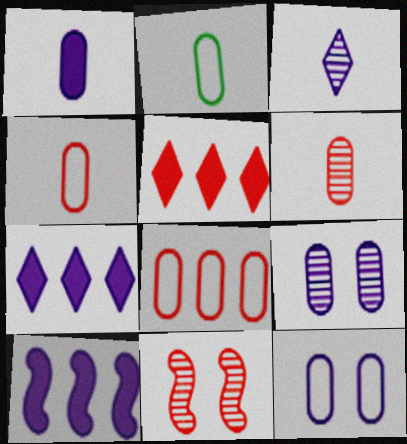[[1, 2, 6], 
[2, 7, 11], 
[2, 8, 12], 
[3, 10, 12], 
[4, 5, 11]]